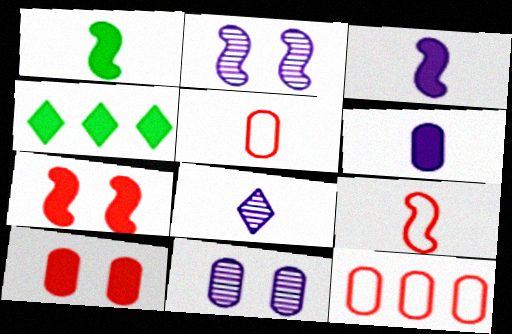[[1, 5, 8], 
[2, 4, 5], 
[3, 4, 10], 
[4, 6, 7], 
[4, 9, 11]]